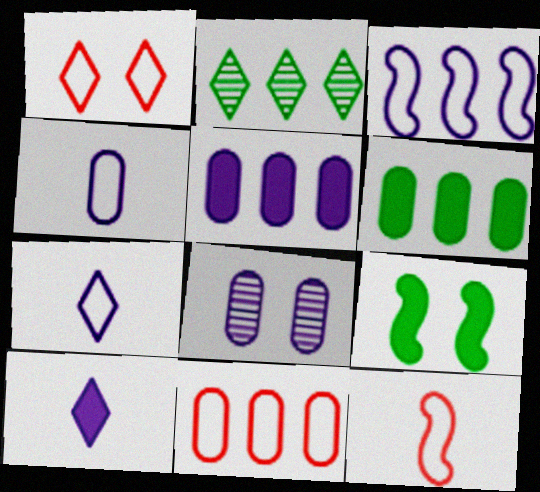[[1, 2, 10], 
[1, 8, 9], 
[1, 11, 12], 
[3, 8, 10], 
[4, 5, 8]]